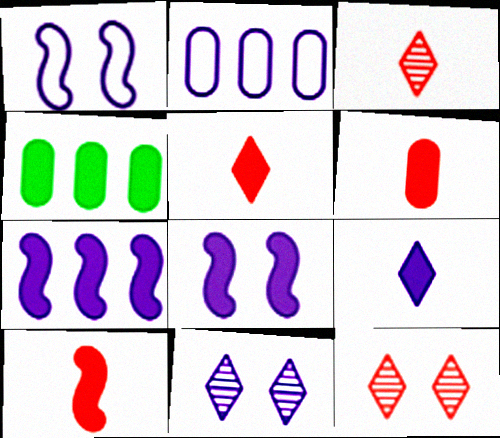[[1, 3, 4], 
[4, 5, 8], 
[5, 6, 10]]